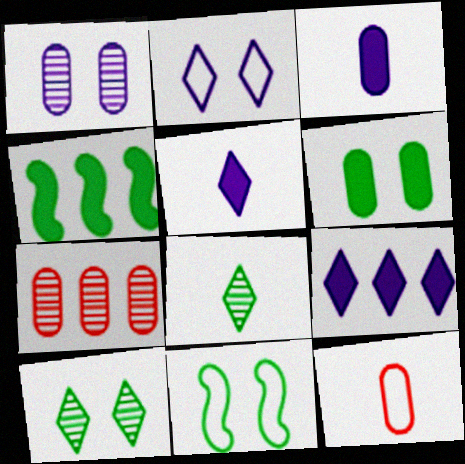[[5, 7, 11], 
[6, 10, 11]]